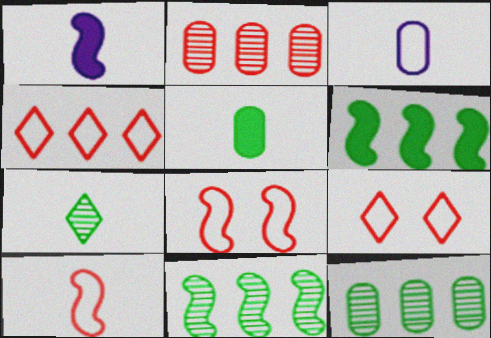[[1, 8, 11], 
[1, 9, 12]]